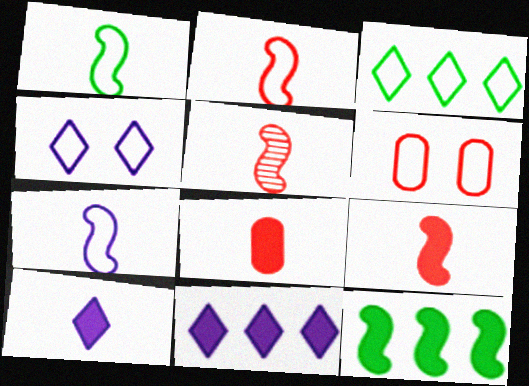[[1, 2, 7], 
[2, 5, 9], 
[3, 6, 7]]